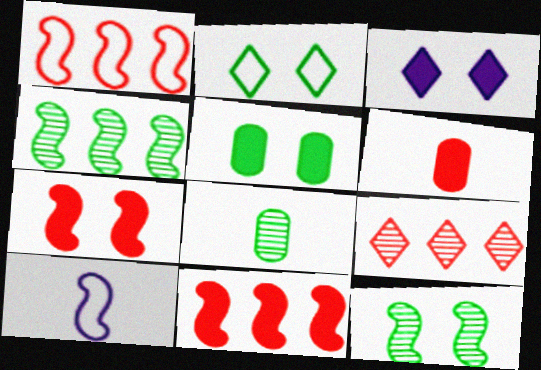[[1, 3, 8], 
[2, 5, 12], 
[3, 5, 7], 
[4, 7, 10], 
[5, 9, 10], 
[10, 11, 12]]